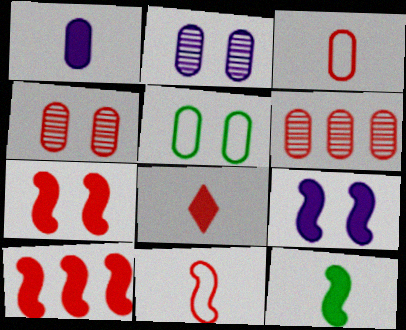[[1, 5, 6], 
[1, 8, 12], 
[9, 10, 12]]